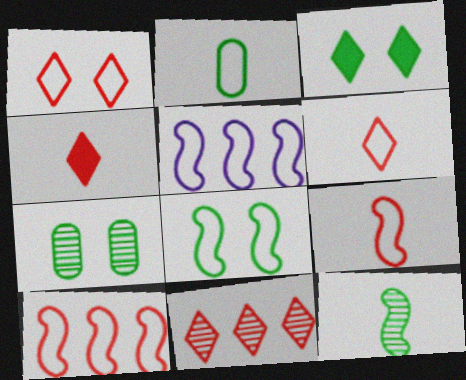[[1, 2, 5], 
[1, 4, 11], 
[3, 7, 8], 
[4, 5, 7], 
[5, 8, 9]]